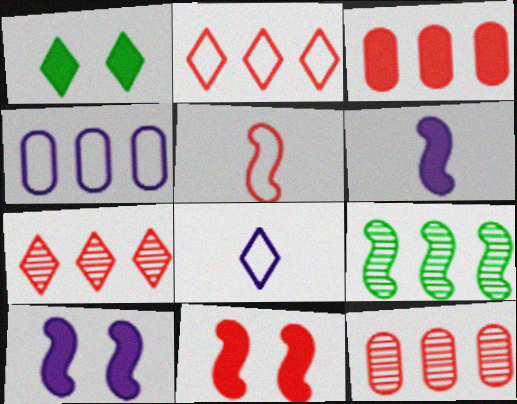[[1, 3, 6], 
[1, 7, 8], 
[5, 9, 10]]